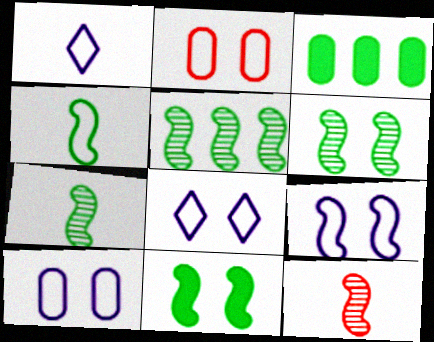[[3, 8, 12], 
[4, 5, 11], 
[5, 6, 7], 
[8, 9, 10]]